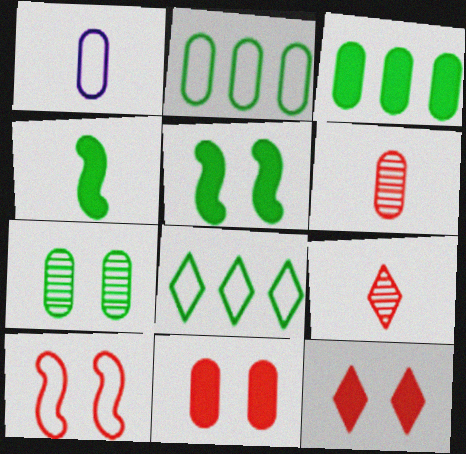[[1, 4, 9], 
[1, 8, 10], 
[4, 7, 8]]